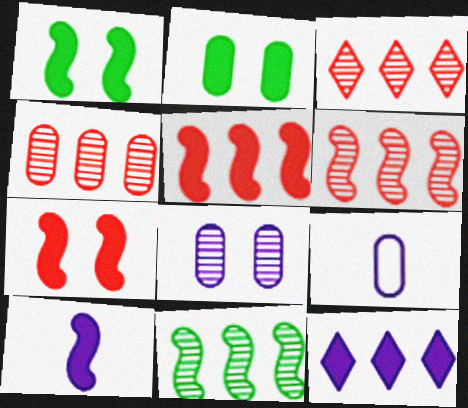[[1, 3, 9], 
[1, 5, 10], 
[2, 4, 9], 
[3, 4, 6]]